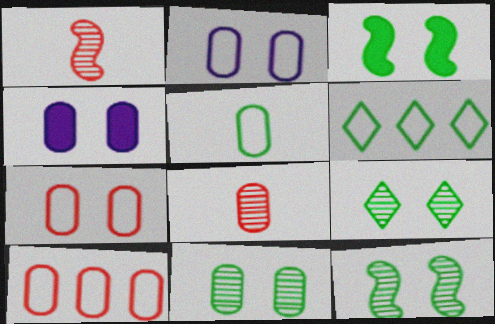[[1, 4, 6], 
[2, 5, 10], 
[4, 7, 11], 
[9, 11, 12]]